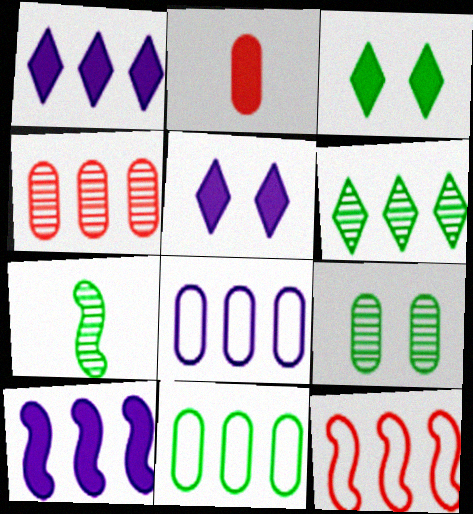[[2, 3, 10], 
[2, 8, 9], 
[3, 7, 11], 
[6, 7, 9]]